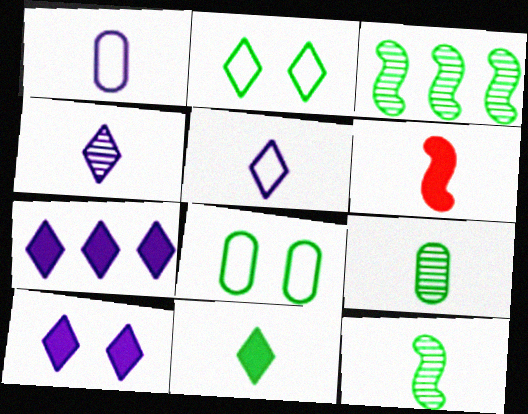[[3, 8, 11], 
[5, 6, 9]]